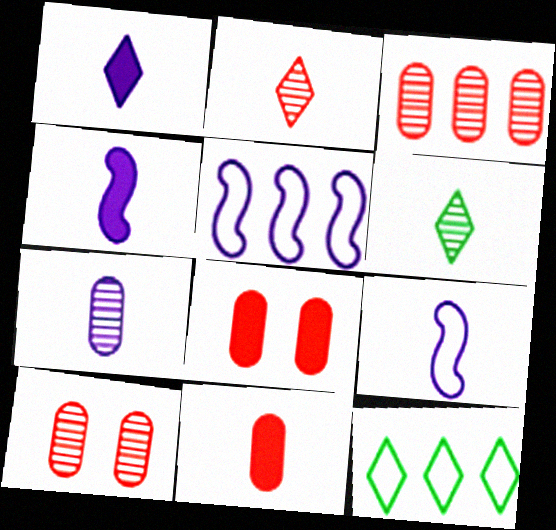[[1, 7, 9], 
[4, 10, 12], 
[5, 6, 8], 
[6, 9, 11]]